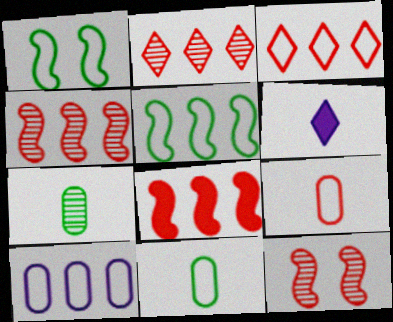[[3, 5, 10]]